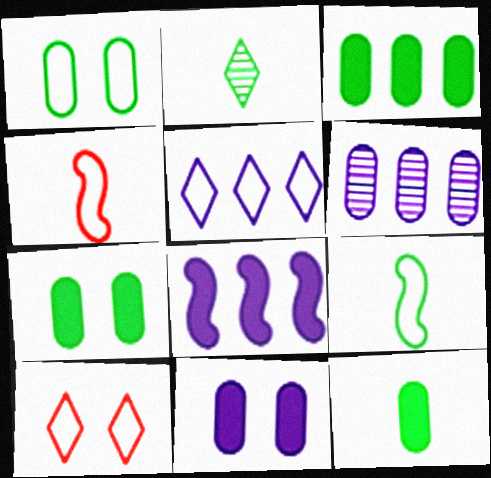[[1, 4, 5], 
[2, 9, 12], 
[3, 7, 12], 
[5, 6, 8]]